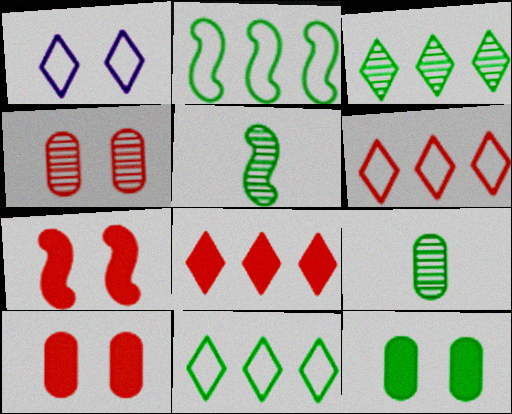[[5, 11, 12]]